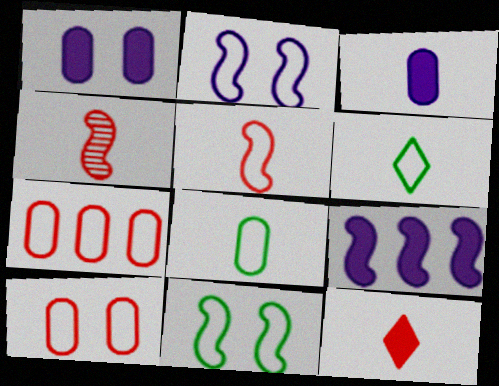[[2, 6, 7], 
[3, 4, 6], 
[4, 9, 11]]